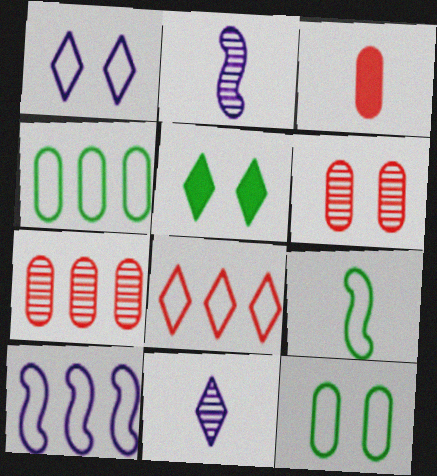[[3, 9, 11], 
[4, 8, 10], 
[5, 8, 11]]